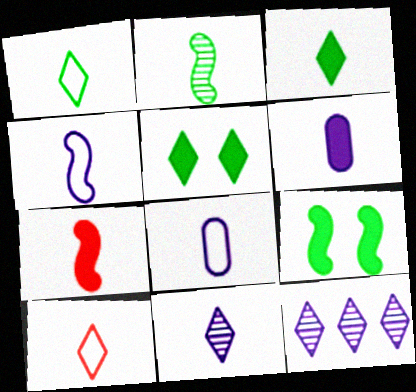[[2, 4, 7], 
[2, 6, 10], 
[3, 6, 7], 
[3, 10, 11], 
[4, 6, 11], 
[5, 10, 12]]